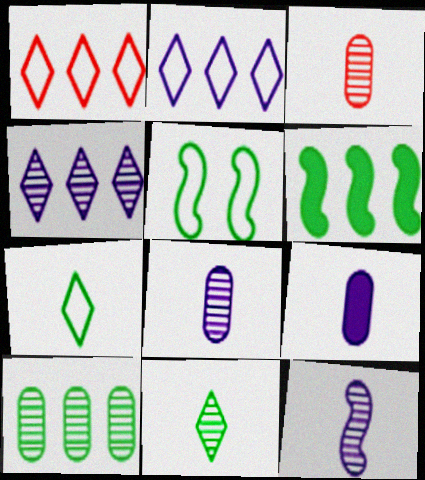[[3, 11, 12]]